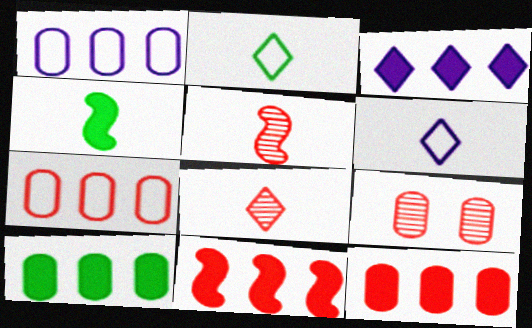[[3, 10, 11]]